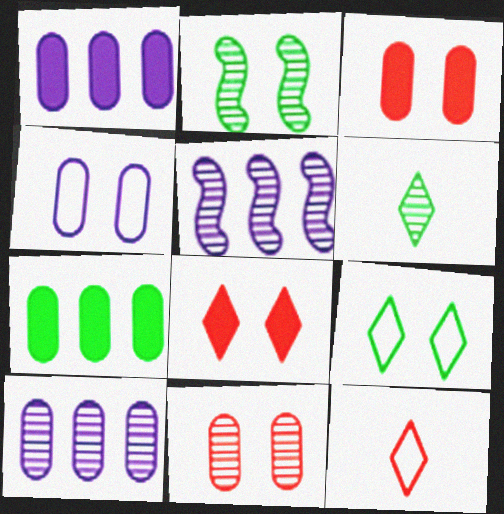[[1, 2, 12], 
[2, 4, 8], 
[5, 6, 11]]